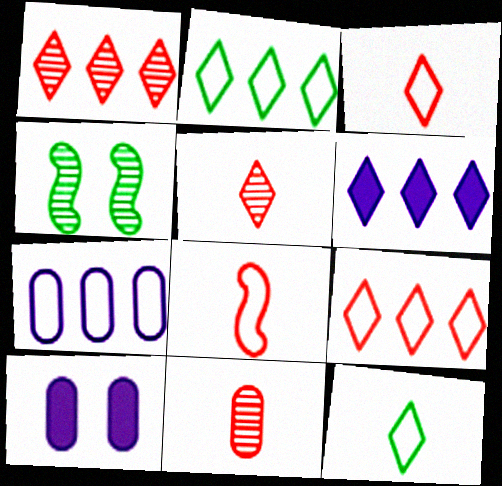[[1, 2, 6]]